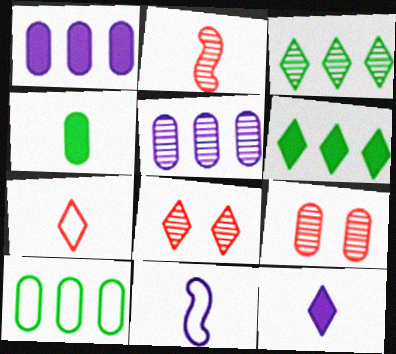[[6, 9, 11]]